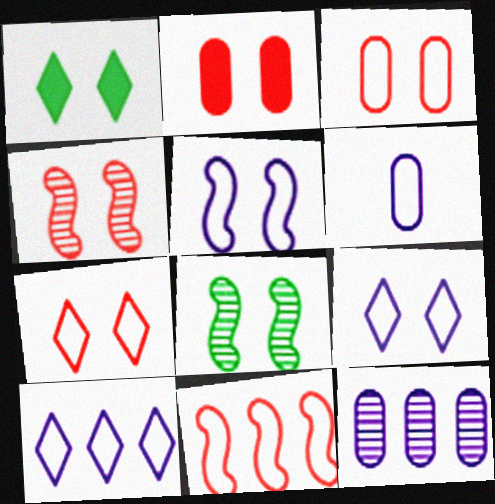[[2, 4, 7], 
[2, 8, 9], 
[5, 6, 10]]